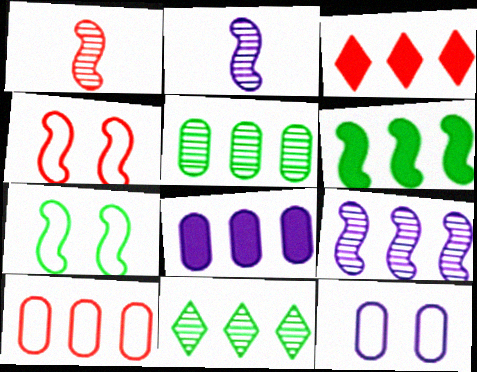[[2, 4, 6], 
[3, 6, 8], 
[5, 8, 10]]